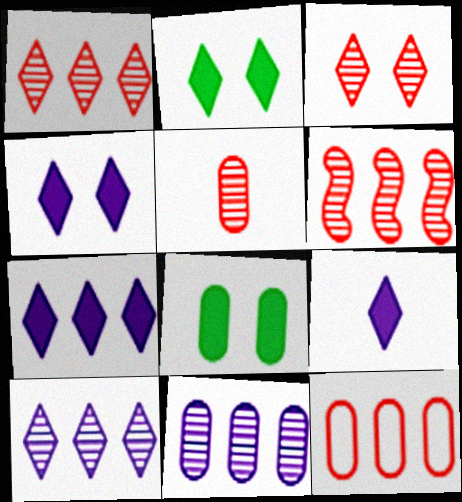[[3, 5, 6], 
[4, 7, 9]]